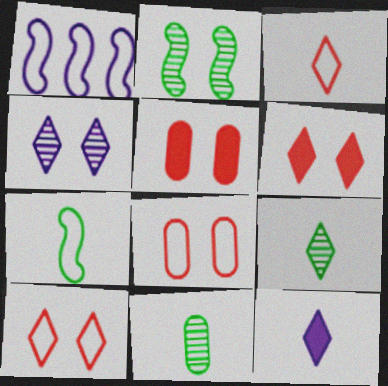[[1, 5, 9], 
[1, 6, 11], 
[3, 9, 12]]